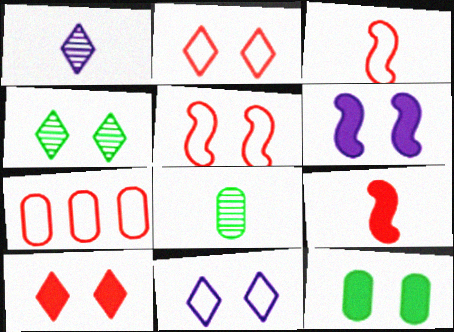[[2, 3, 7], 
[4, 10, 11], 
[6, 10, 12]]